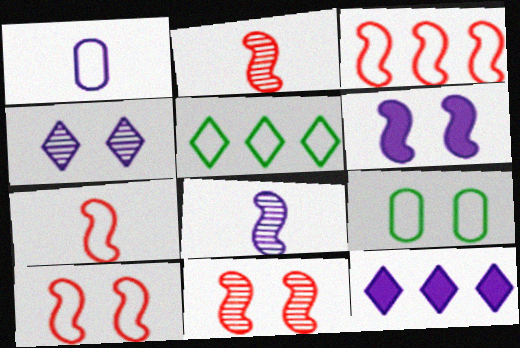[[1, 5, 10], 
[2, 9, 12], 
[3, 7, 10]]